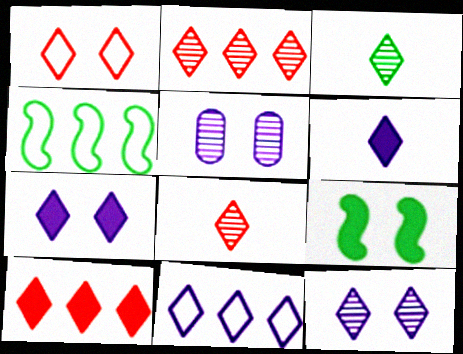[[1, 5, 9], 
[1, 8, 10], 
[2, 3, 12], 
[6, 11, 12]]